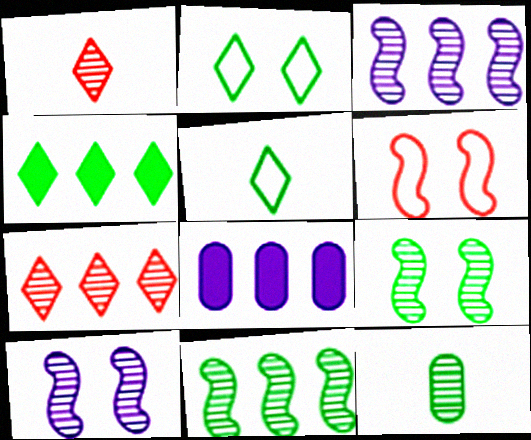[[7, 10, 12]]